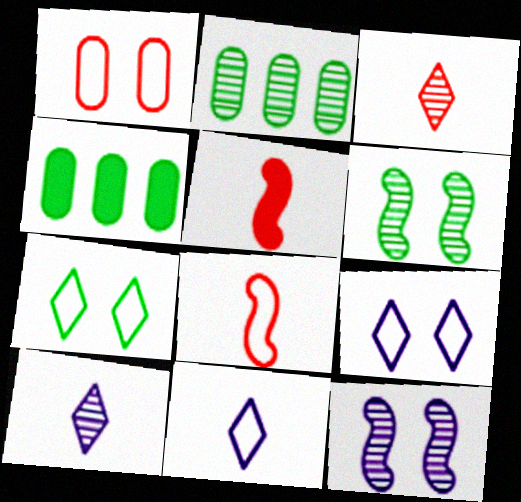[[2, 3, 12], 
[2, 5, 9]]